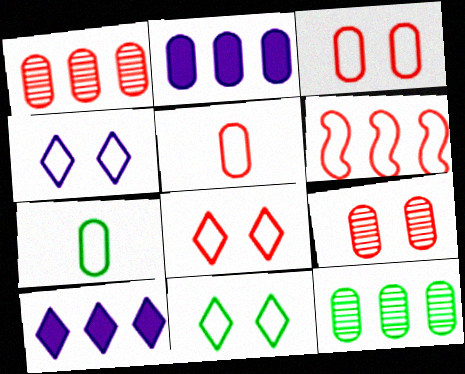[[2, 7, 9], 
[4, 6, 7], 
[4, 8, 11], 
[5, 6, 8], 
[6, 10, 12]]